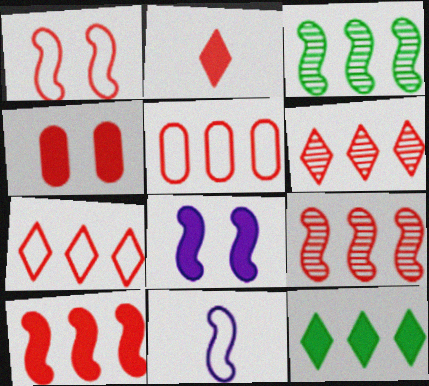[[2, 4, 10], 
[5, 6, 10]]